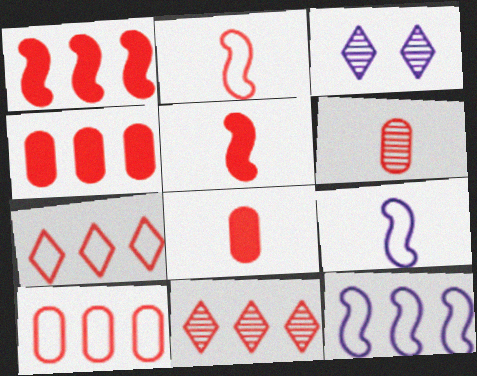[[1, 10, 11]]